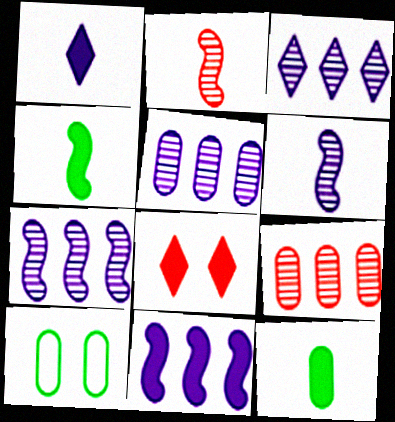[[3, 5, 7], 
[8, 11, 12]]